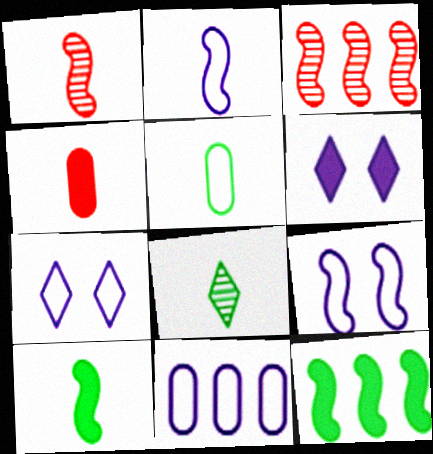[[1, 2, 10], 
[1, 9, 12], 
[2, 4, 8], 
[2, 7, 11], 
[3, 5, 6], 
[3, 9, 10], 
[4, 6, 12], 
[5, 8, 10]]